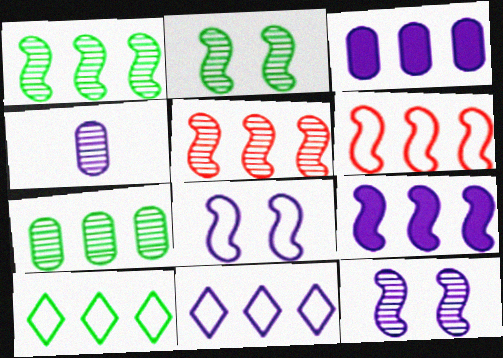[[1, 6, 9], 
[3, 5, 10]]